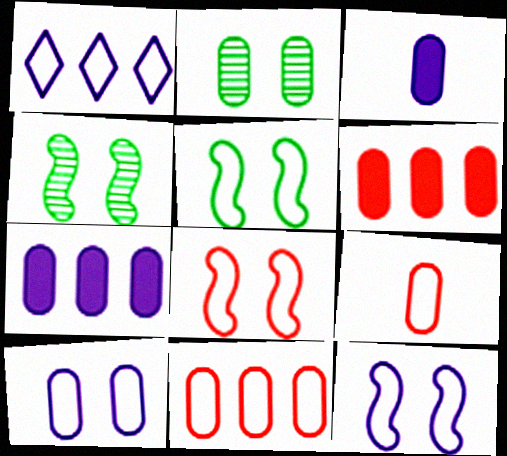[[1, 5, 9], 
[2, 3, 11], 
[2, 7, 9], 
[5, 8, 12]]